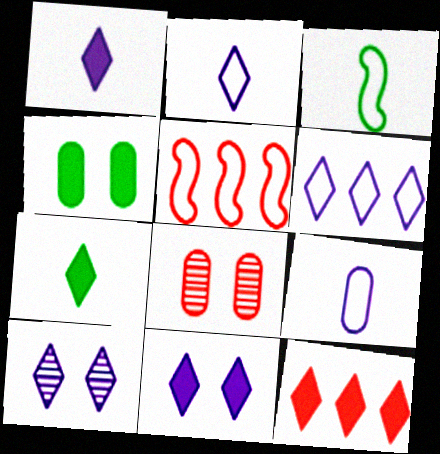[[1, 6, 10], 
[7, 11, 12]]